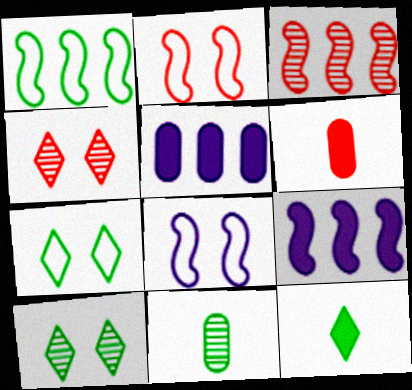[[1, 3, 9]]